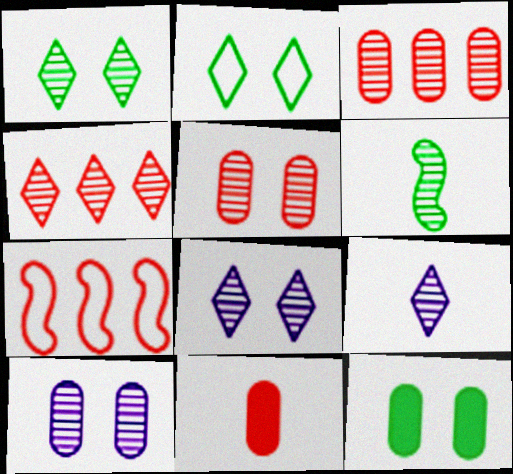[[1, 4, 9], 
[3, 6, 8], 
[4, 6, 10], 
[7, 9, 12]]